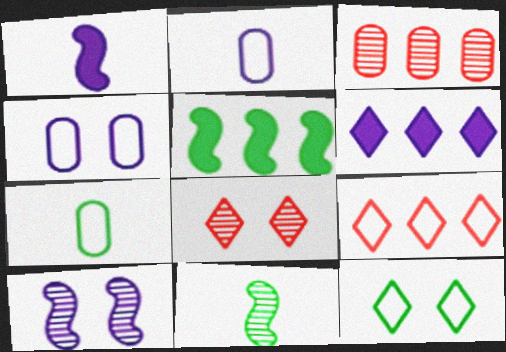[[1, 3, 12], 
[2, 5, 8], 
[2, 6, 10]]